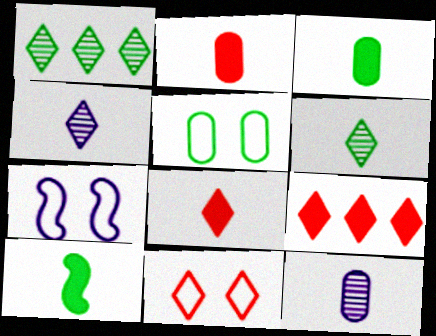[[1, 2, 7], 
[1, 5, 10], 
[5, 7, 11]]